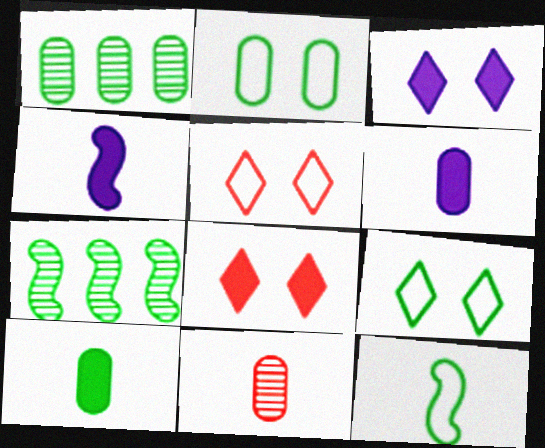[[1, 2, 10], 
[1, 4, 5], 
[5, 6, 7], 
[7, 9, 10]]